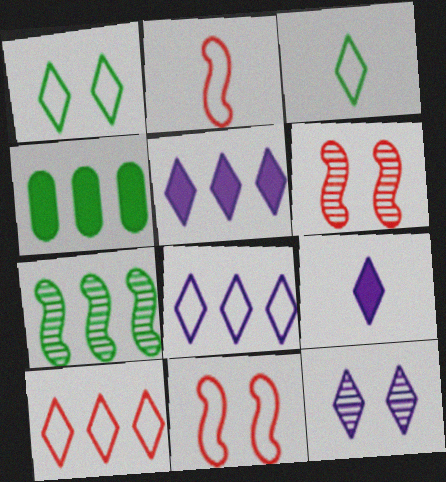[[2, 4, 12], 
[8, 9, 12]]